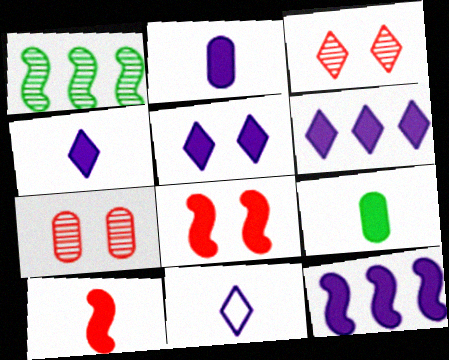[[2, 5, 12], 
[4, 5, 6], 
[4, 9, 10], 
[6, 8, 9]]